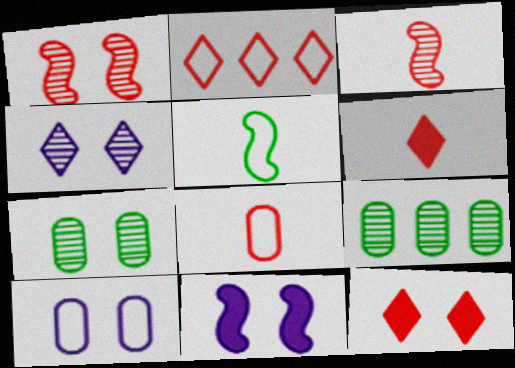[[1, 4, 7], 
[2, 5, 10], 
[3, 4, 9], 
[3, 6, 8], 
[4, 10, 11]]